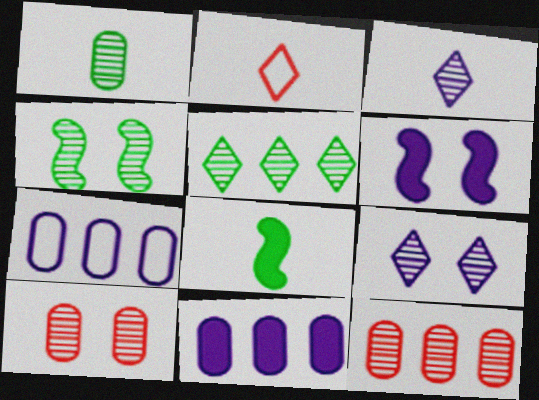[[1, 4, 5], 
[2, 4, 11], 
[3, 4, 12], 
[3, 6, 7], 
[4, 9, 10]]